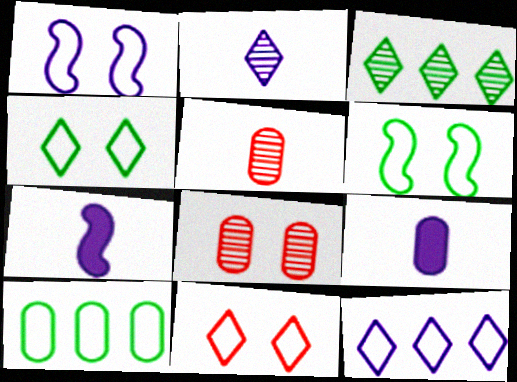[[8, 9, 10]]